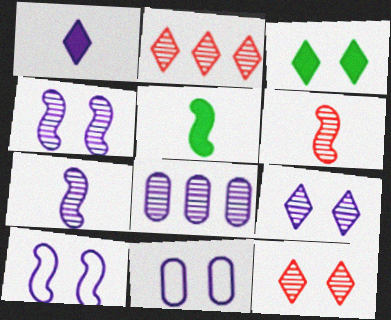[[1, 8, 10], 
[2, 5, 11], 
[7, 8, 9]]